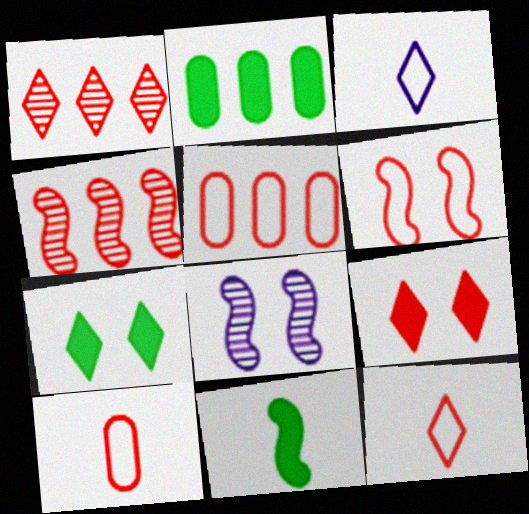[[1, 3, 7], 
[1, 9, 12], 
[2, 7, 11], 
[2, 8, 12], 
[4, 9, 10], 
[5, 6, 12]]